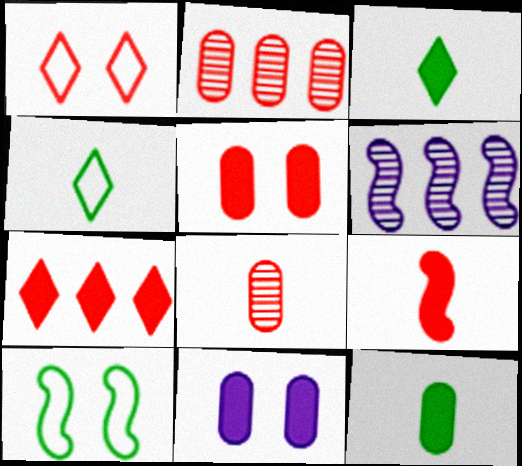[[1, 2, 9], 
[1, 6, 12], 
[4, 5, 6], 
[5, 7, 9], 
[6, 9, 10]]